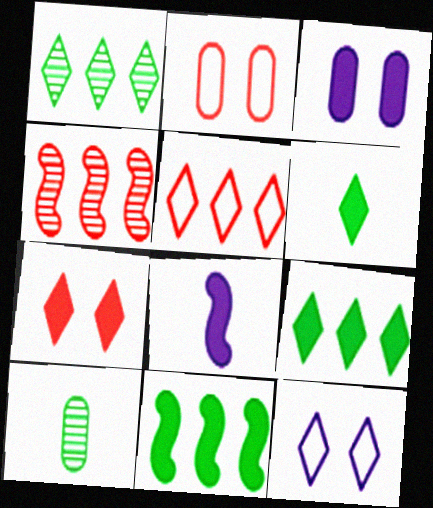[[1, 2, 8]]